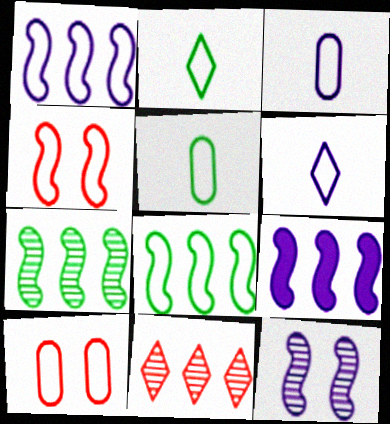[[1, 2, 10], 
[6, 8, 10]]